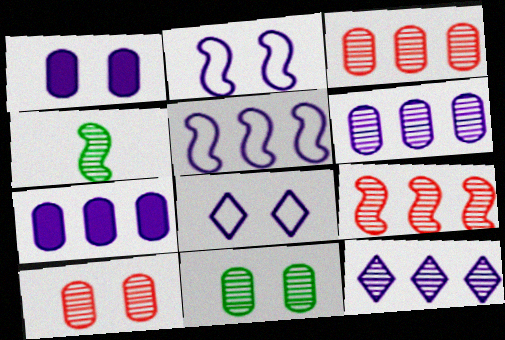[[4, 10, 12], 
[5, 7, 12]]